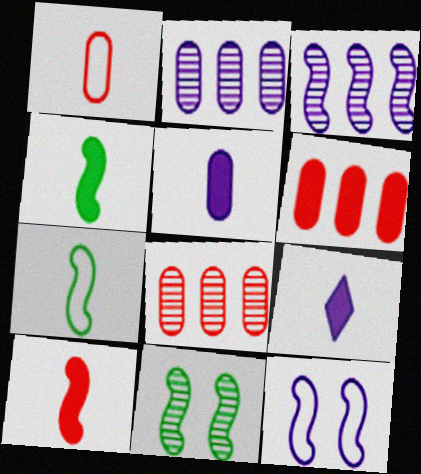[[2, 9, 12]]